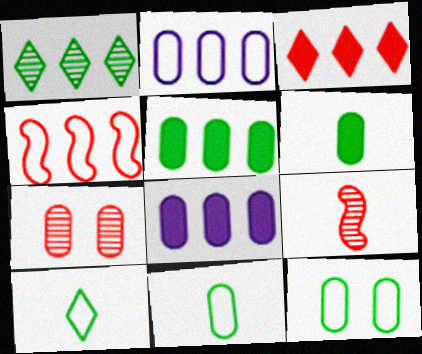[[1, 4, 8], 
[2, 6, 7], 
[7, 8, 11]]